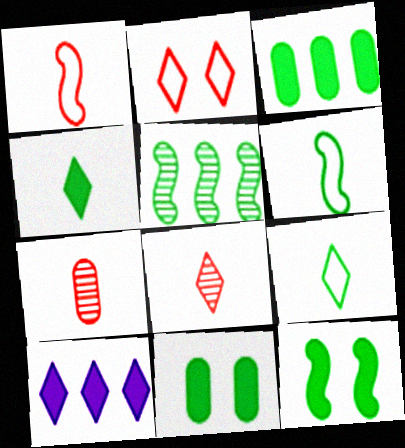[[3, 4, 12], 
[5, 6, 12], 
[5, 9, 11]]